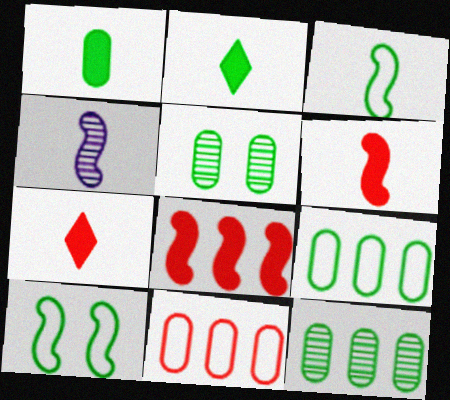[[1, 5, 9], 
[2, 10, 12], 
[3, 4, 6], 
[4, 8, 10]]